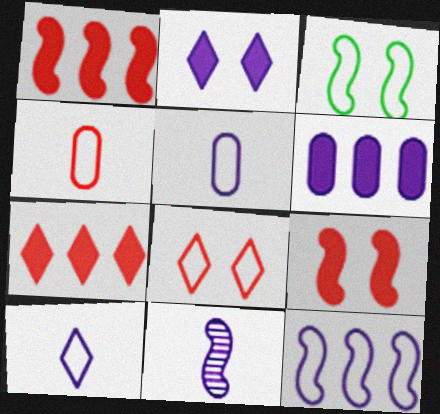[[1, 3, 11]]